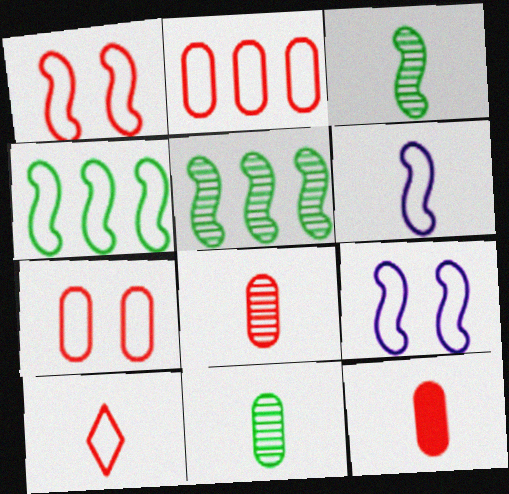[[1, 2, 10], 
[1, 4, 6]]